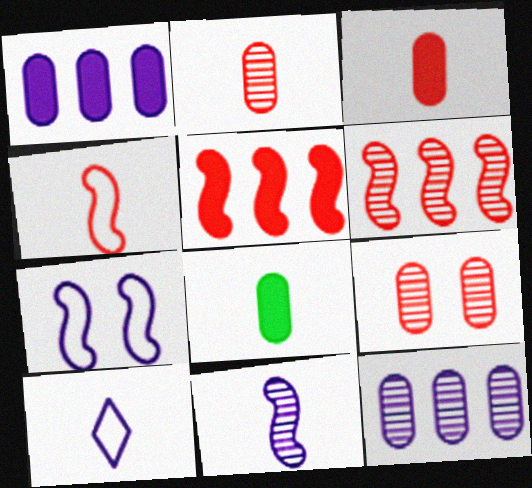[]